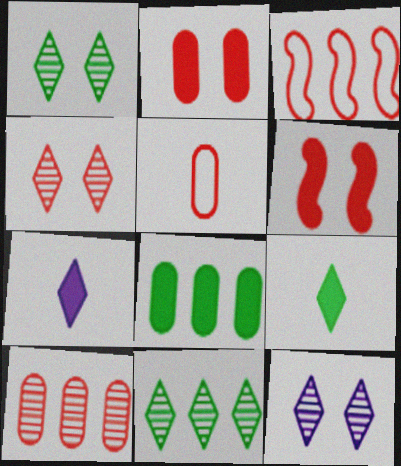[[1, 4, 12], 
[2, 5, 10], 
[6, 7, 8]]